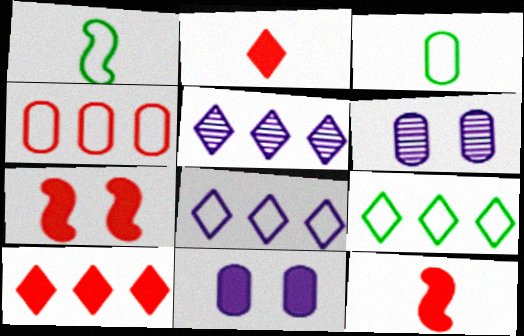[[1, 6, 10], 
[3, 5, 7], 
[5, 9, 10], 
[6, 9, 12]]